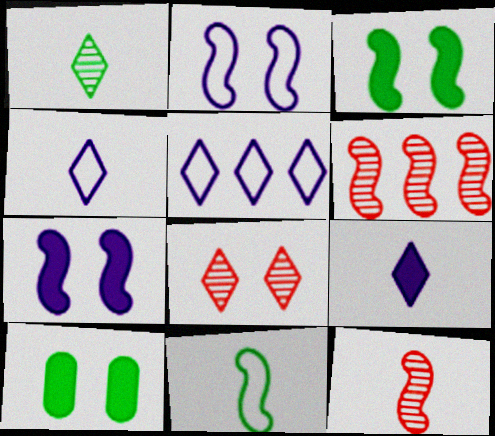[[2, 8, 10], 
[4, 6, 10], 
[5, 10, 12], 
[6, 7, 11]]